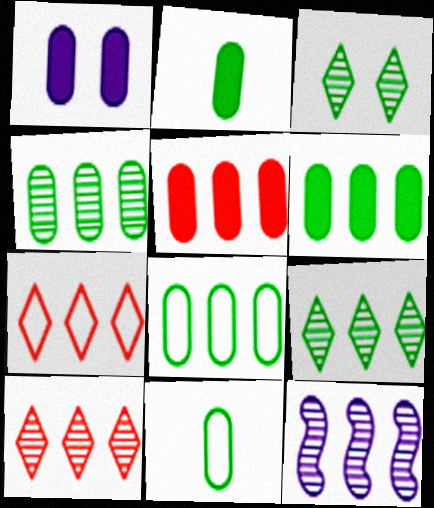[[1, 2, 5], 
[4, 6, 8], 
[4, 10, 12], 
[6, 7, 12]]